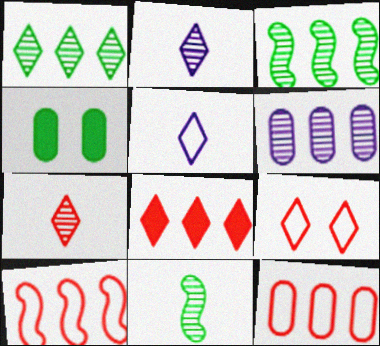[[2, 4, 10], 
[7, 8, 9]]